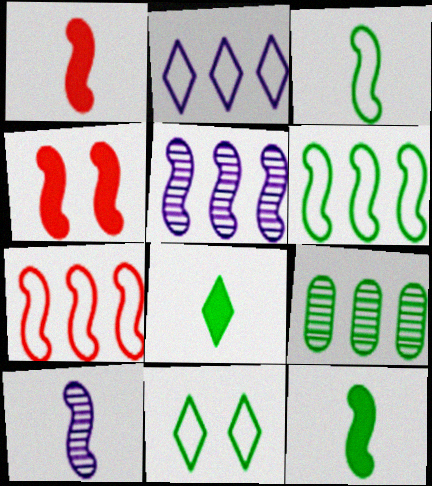[[1, 3, 10], 
[3, 4, 5], 
[4, 6, 10], 
[9, 11, 12]]